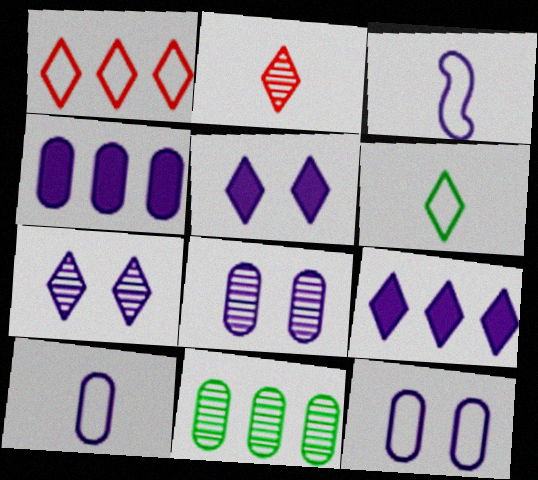[[3, 4, 7], 
[3, 8, 9], 
[4, 8, 10]]